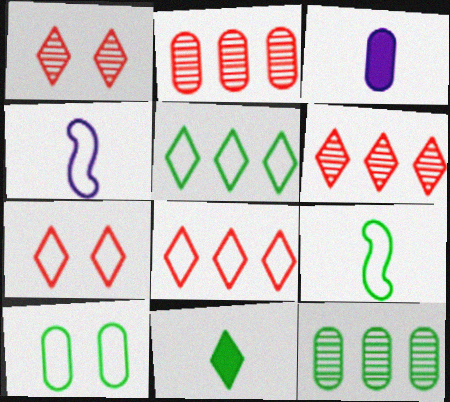[[2, 3, 10], 
[4, 8, 10], 
[5, 9, 10]]